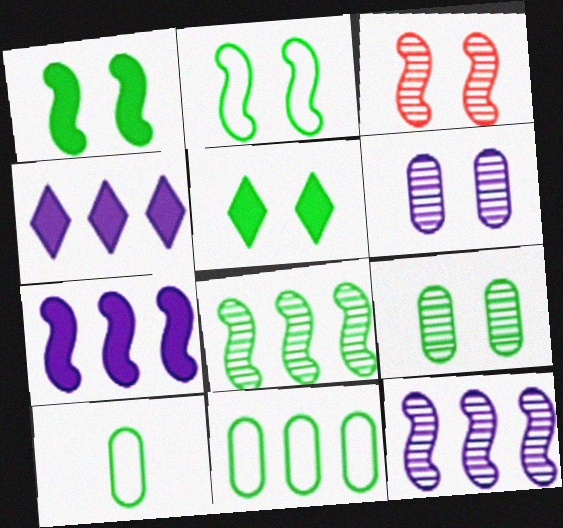[[2, 5, 9], 
[3, 4, 10], 
[5, 8, 10]]